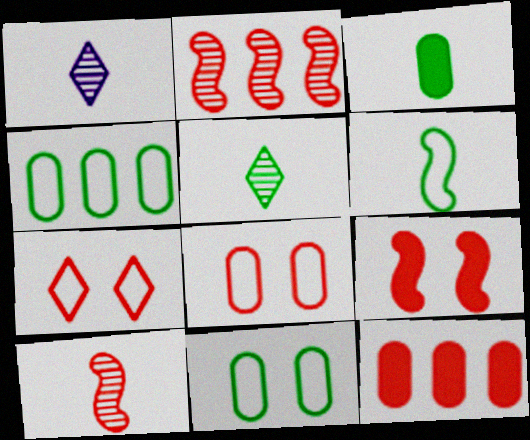[[1, 4, 9], 
[3, 5, 6], 
[7, 10, 12]]